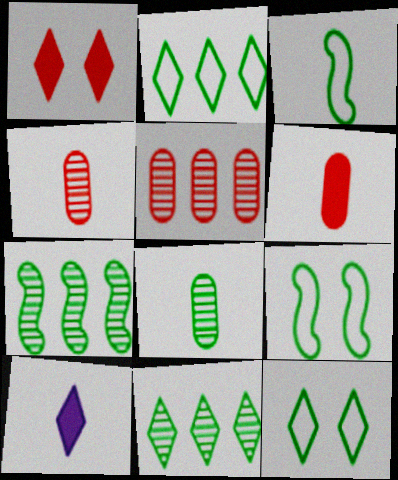[[3, 4, 10], 
[5, 9, 10]]